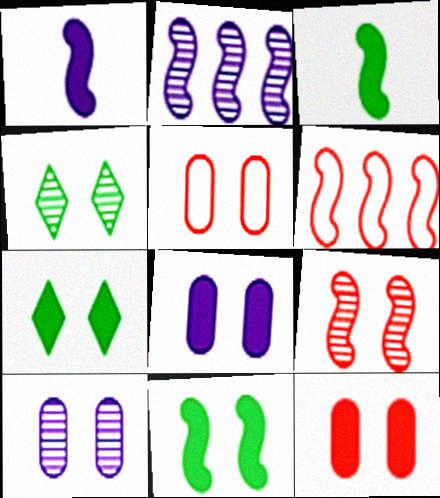[[4, 9, 10]]